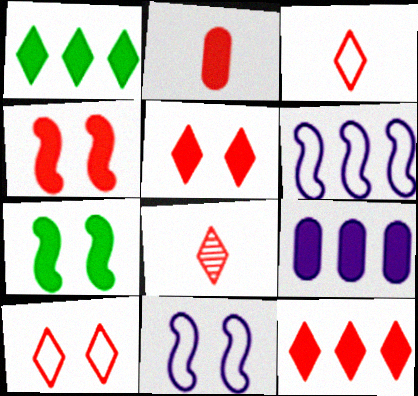[[2, 4, 12], 
[8, 10, 12]]